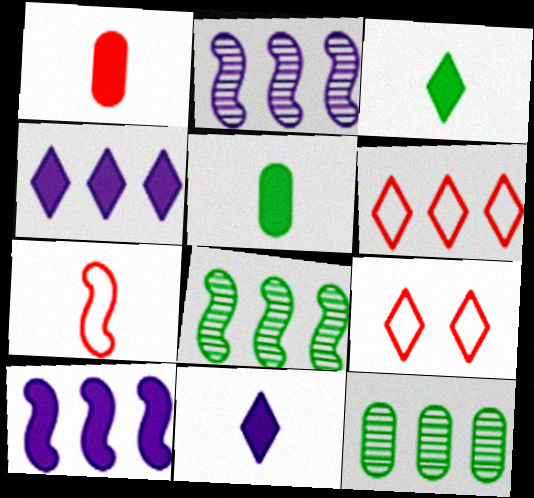[[2, 5, 9], 
[6, 10, 12]]